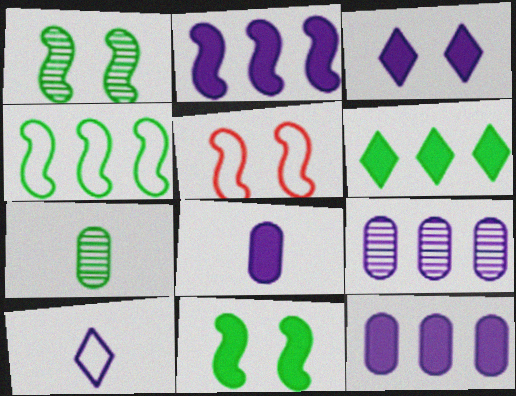[[2, 3, 8]]